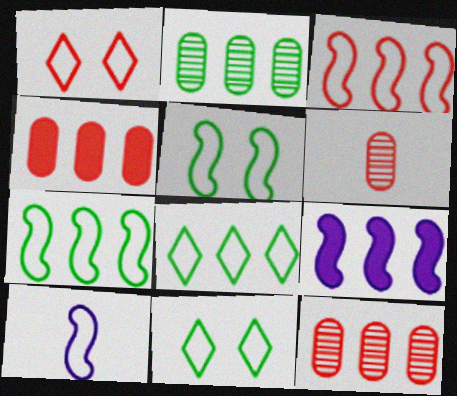[[3, 5, 10], 
[6, 9, 11], 
[8, 9, 12]]